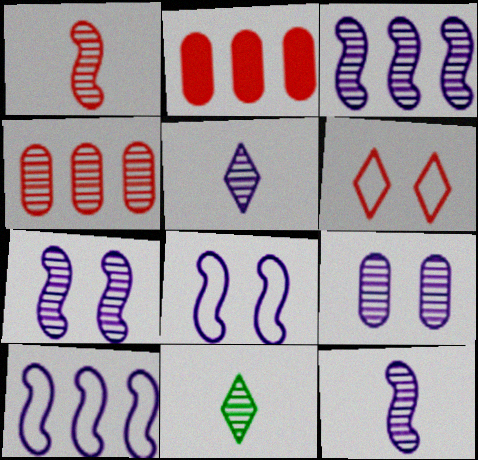[[1, 2, 6], 
[2, 8, 11], 
[3, 5, 9], 
[3, 7, 12], 
[4, 7, 11]]